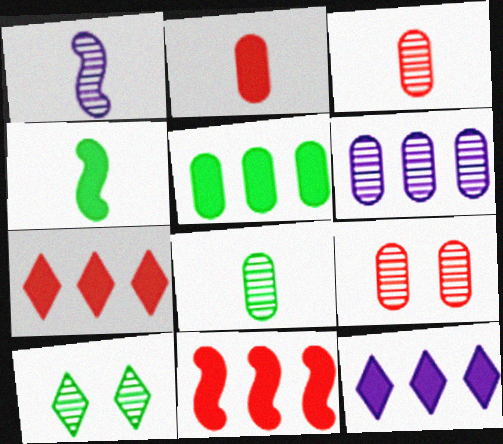[[5, 11, 12], 
[6, 8, 9]]